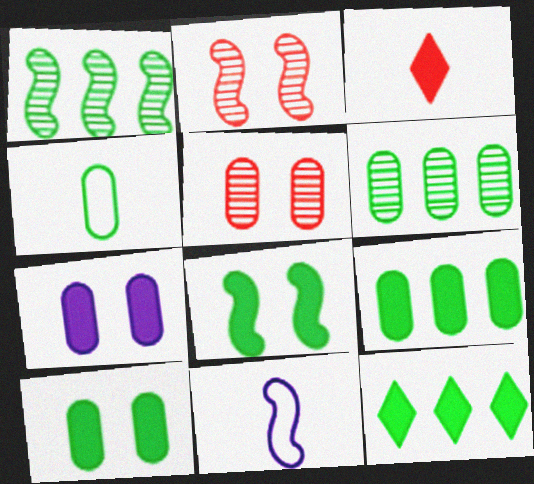[[4, 6, 10], 
[5, 11, 12]]